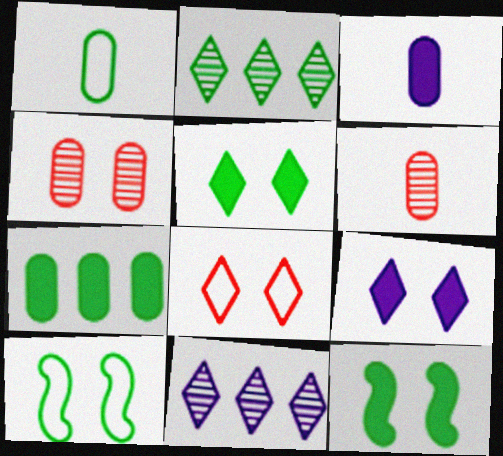[[1, 2, 12], 
[1, 3, 6], 
[4, 9, 10]]